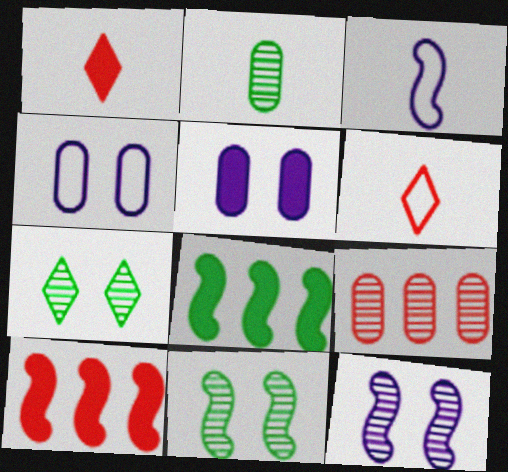[[1, 2, 3], 
[1, 5, 8], 
[3, 10, 11]]